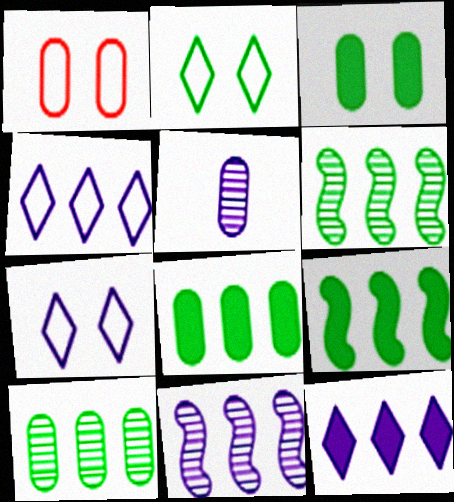[[1, 5, 8]]